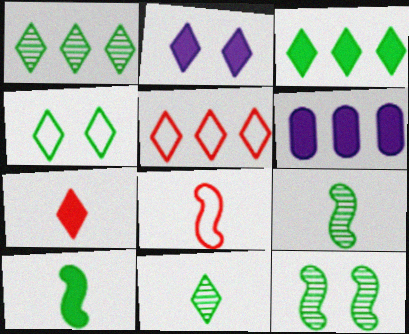[[2, 3, 7], 
[2, 5, 11], 
[3, 4, 11]]